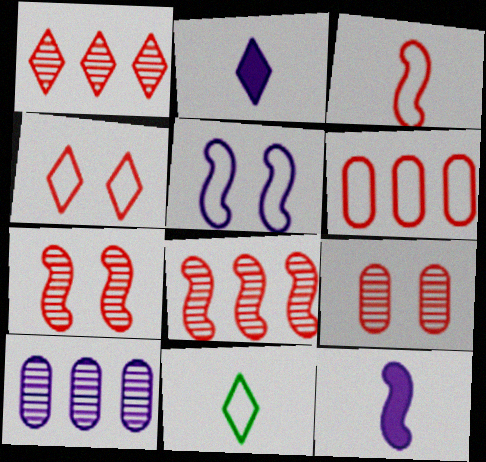[[2, 5, 10], 
[3, 4, 6], 
[5, 6, 11]]